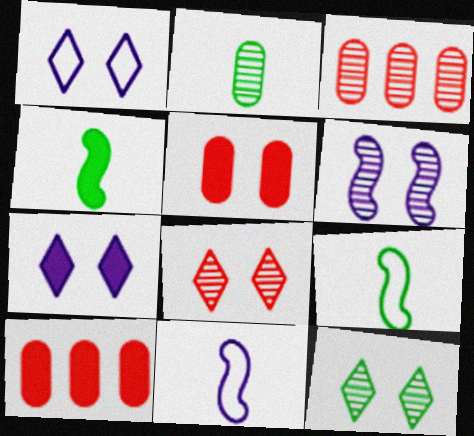[[1, 3, 4], 
[3, 7, 9], 
[4, 7, 10], 
[10, 11, 12]]